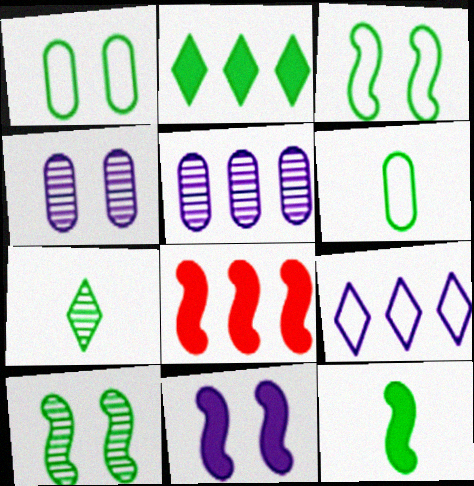[[2, 6, 10], 
[6, 7, 12], 
[8, 11, 12]]